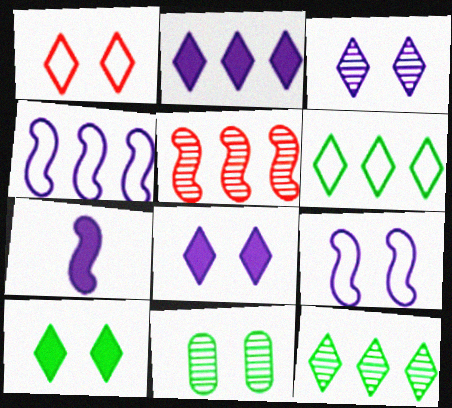[[1, 3, 10]]